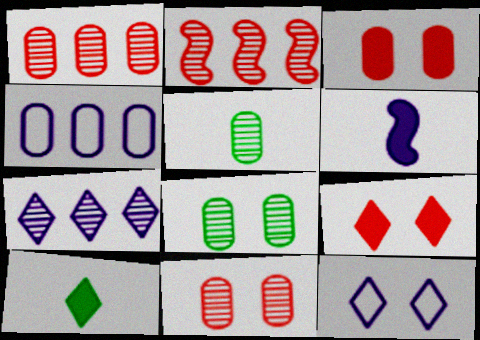[[3, 4, 5]]